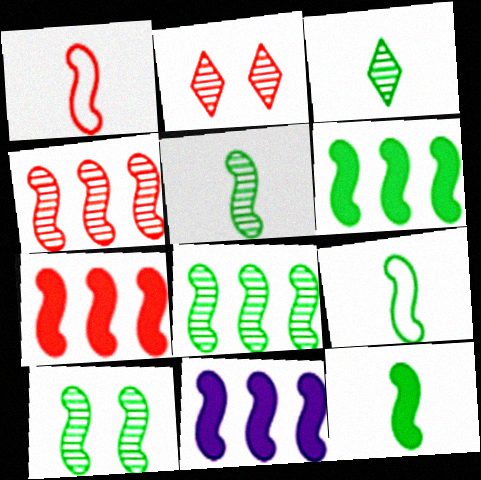[[1, 10, 11], 
[5, 8, 10], 
[5, 9, 12], 
[6, 7, 11], 
[6, 9, 10]]